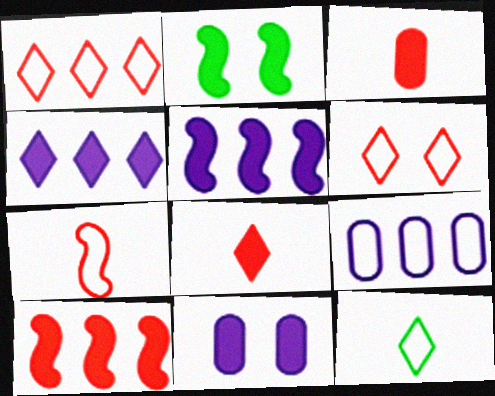[[2, 3, 4]]